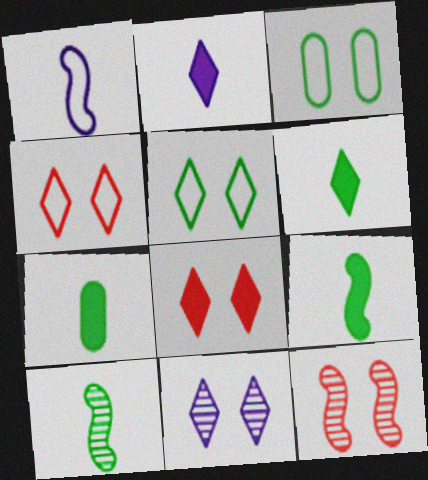[[5, 8, 11], 
[6, 7, 9]]